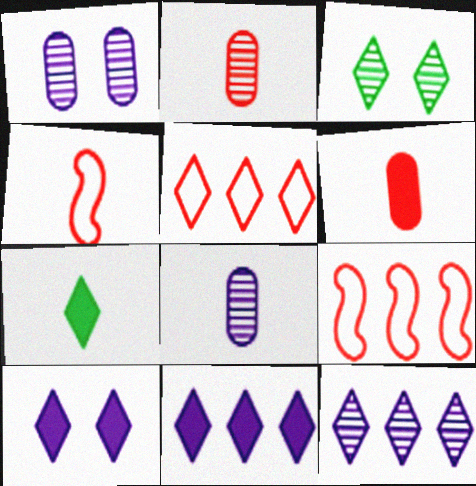[[1, 7, 9], 
[4, 7, 8]]